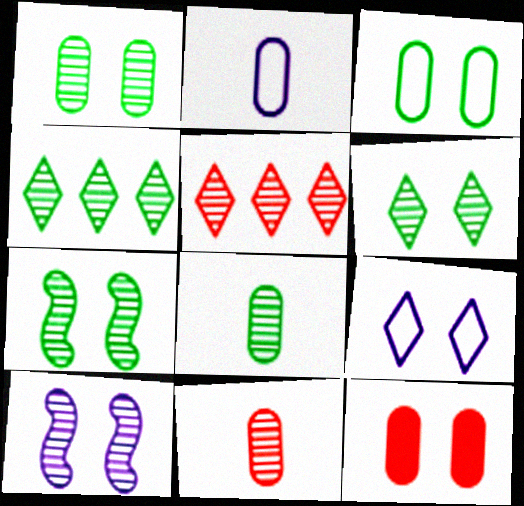[[1, 6, 7], 
[4, 7, 8], 
[4, 10, 11], 
[5, 8, 10], 
[7, 9, 12]]